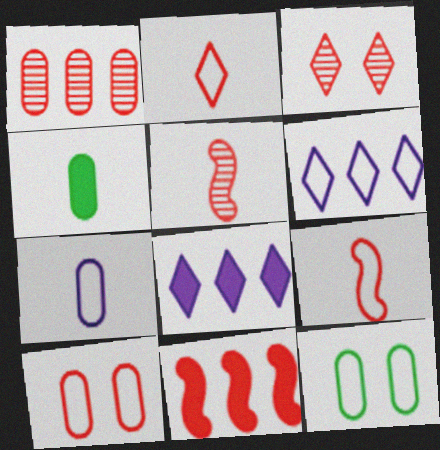[[1, 3, 5], 
[5, 8, 12], 
[6, 9, 12]]